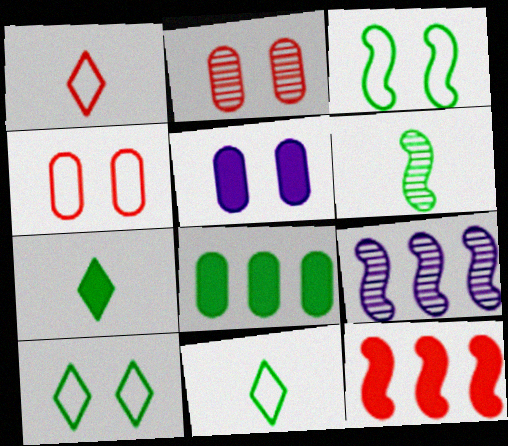[[1, 2, 12], 
[4, 7, 9], 
[5, 7, 12], 
[6, 8, 10]]